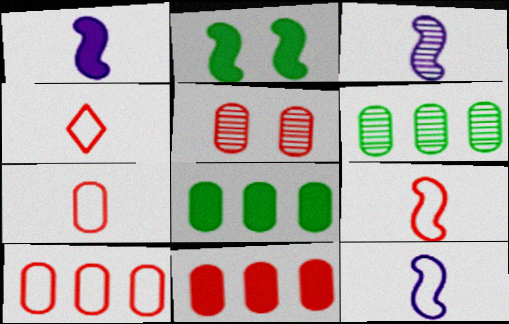[[1, 3, 12], 
[4, 7, 9], 
[5, 7, 11]]